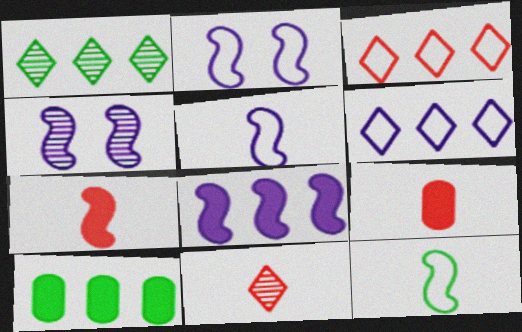[[1, 2, 9], 
[2, 10, 11], 
[4, 5, 8]]